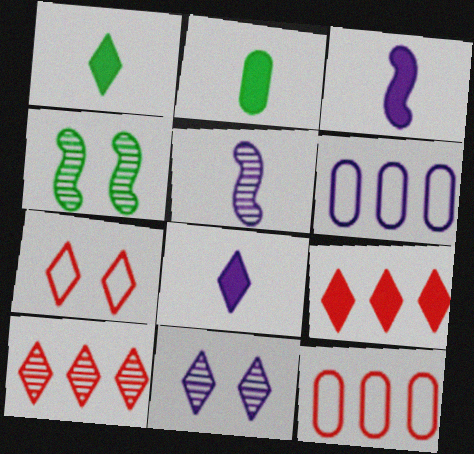[[3, 6, 11], 
[4, 8, 12]]